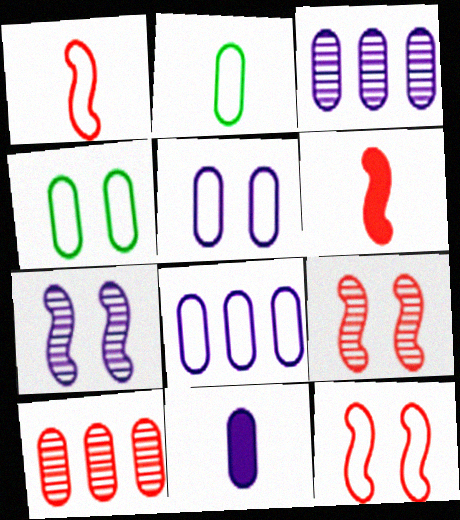[[3, 5, 11], 
[4, 10, 11]]